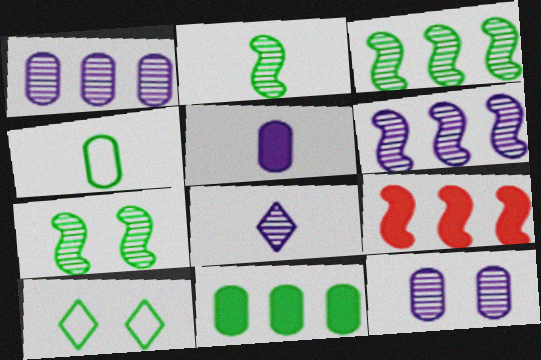[[2, 3, 7], 
[2, 10, 11], 
[6, 8, 12]]